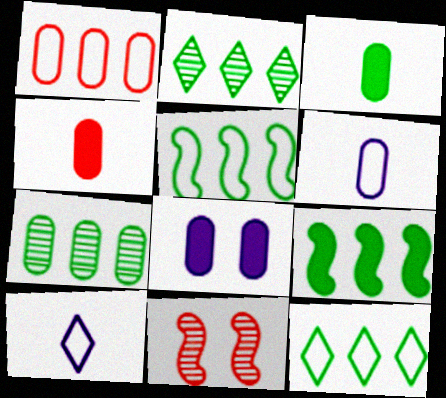[[7, 9, 12]]